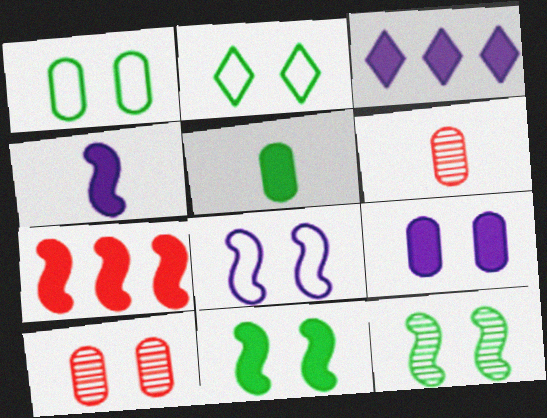[[1, 9, 10], 
[3, 4, 9], 
[4, 7, 11]]